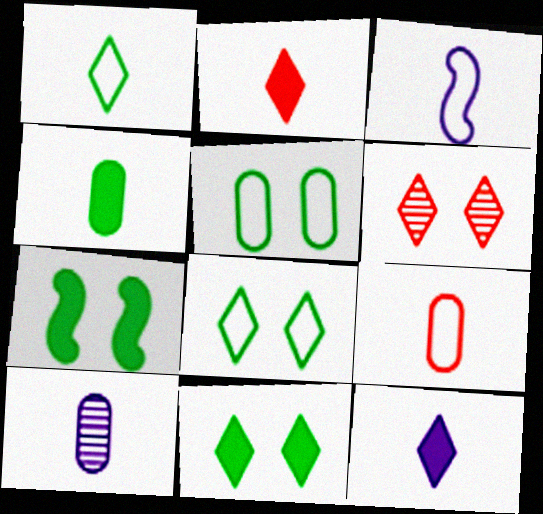[[1, 3, 9], 
[3, 10, 12], 
[4, 9, 10]]